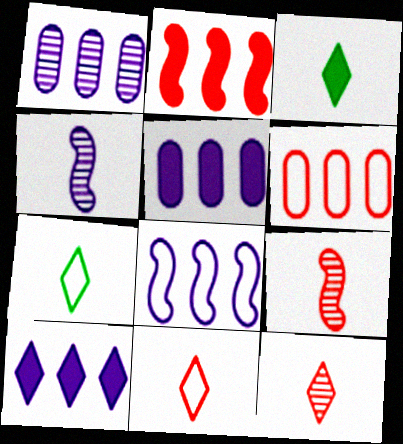[[1, 8, 10]]